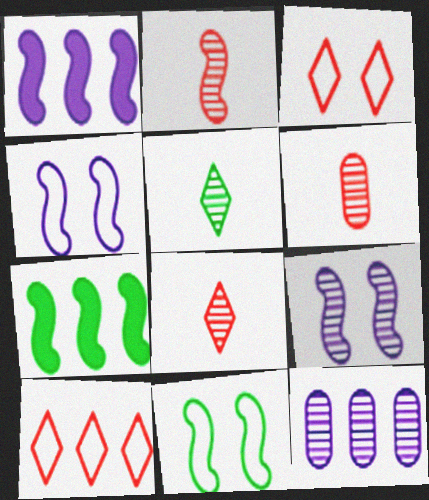[[1, 2, 11], 
[2, 4, 7], 
[2, 6, 8], 
[7, 10, 12]]